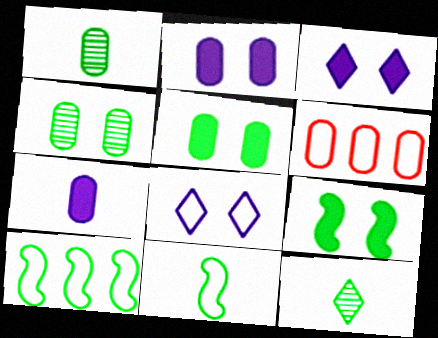[[1, 2, 6], 
[4, 6, 7], 
[5, 10, 12], 
[6, 8, 11]]